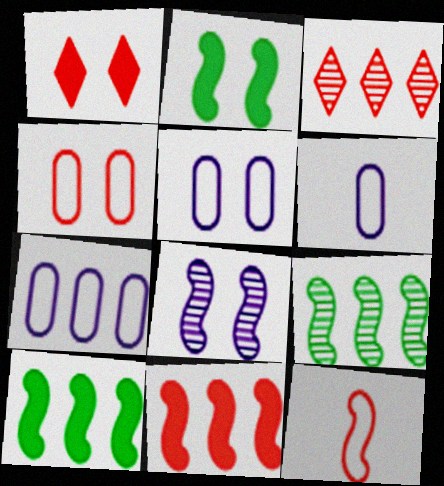[[1, 6, 9], 
[2, 3, 6], 
[3, 7, 10], 
[5, 6, 7], 
[8, 10, 12]]